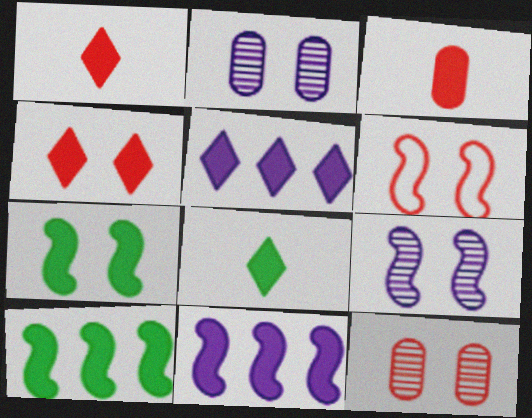[[3, 5, 7], 
[4, 5, 8], 
[4, 6, 12], 
[6, 7, 9]]